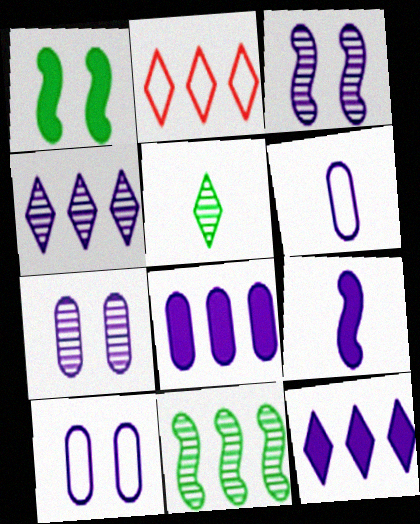[[2, 8, 11], 
[3, 6, 12], 
[4, 9, 10], 
[6, 7, 8]]